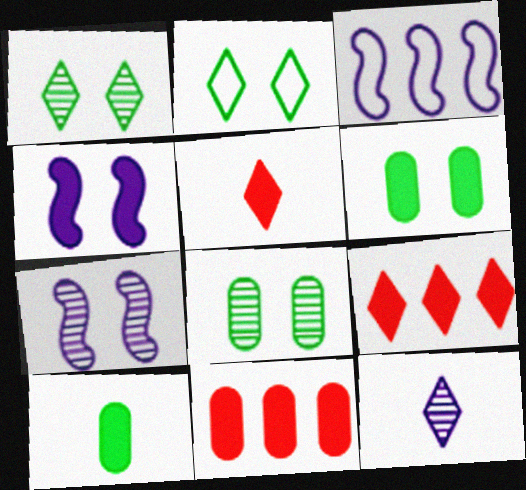[[2, 9, 12], 
[3, 5, 8], 
[4, 9, 10]]